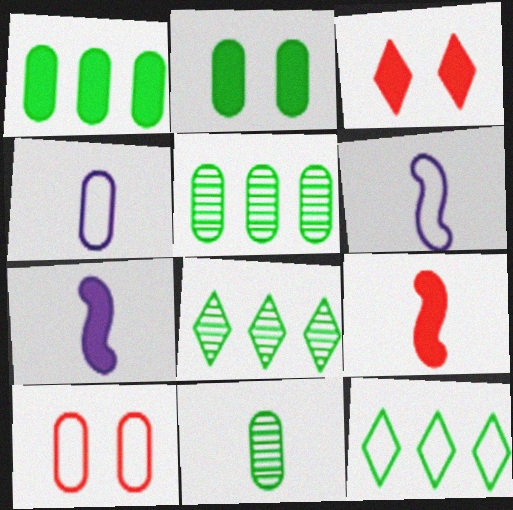[[1, 3, 7], 
[3, 5, 6], 
[6, 10, 12], 
[7, 8, 10]]